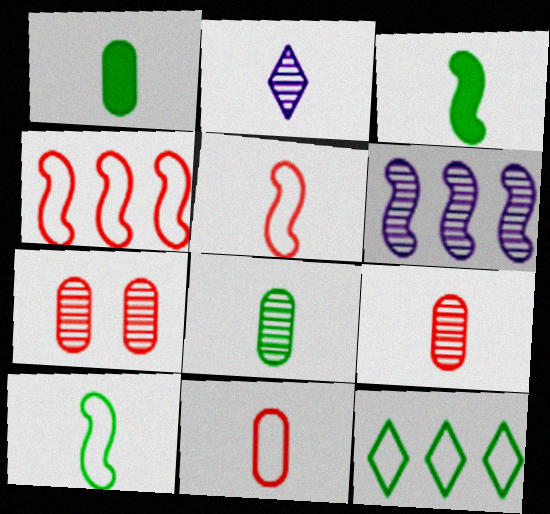[[1, 2, 5], 
[2, 3, 11]]